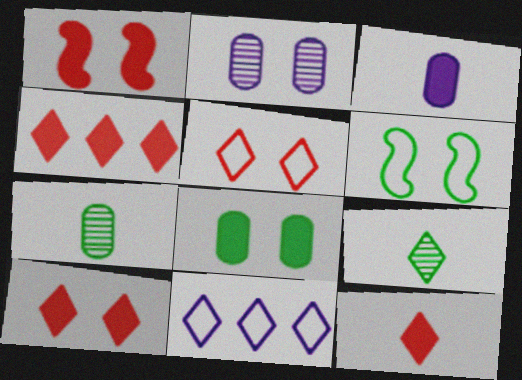[[1, 7, 11], 
[2, 6, 10], 
[4, 10, 12], 
[9, 10, 11]]